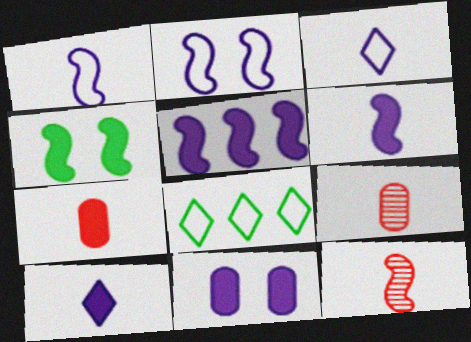[[5, 10, 11], 
[8, 11, 12]]